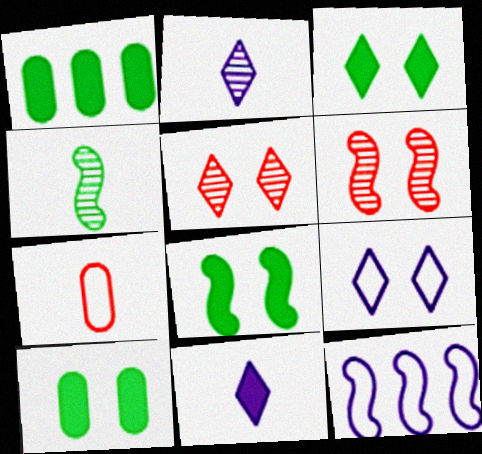[[3, 5, 9], 
[3, 8, 10], 
[4, 7, 11], 
[6, 9, 10]]